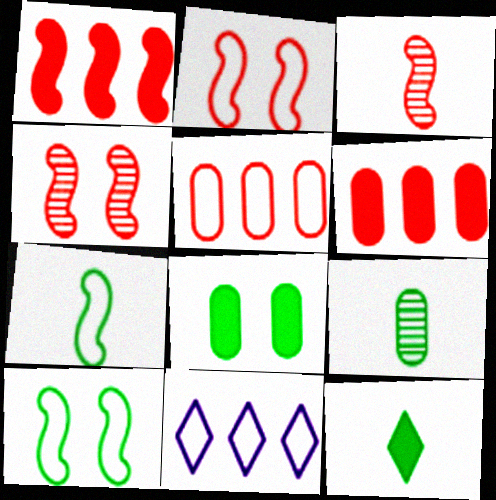[[1, 2, 3], 
[3, 8, 11], 
[7, 9, 12]]